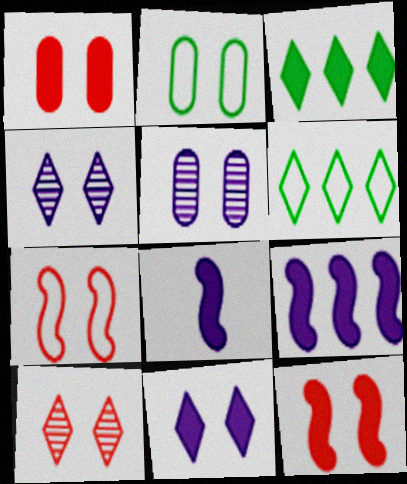[[1, 2, 5], 
[1, 3, 8], 
[1, 7, 10], 
[2, 4, 12]]